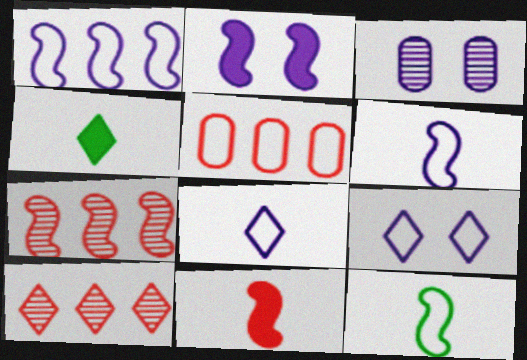[[2, 3, 9], 
[2, 7, 12], 
[4, 9, 10], 
[5, 9, 12]]